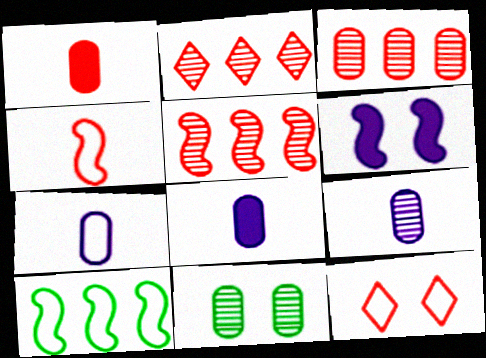[[1, 5, 12], 
[2, 3, 5], 
[3, 9, 11], 
[6, 11, 12], 
[7, 8, 9], 
[7, 10, 12]]